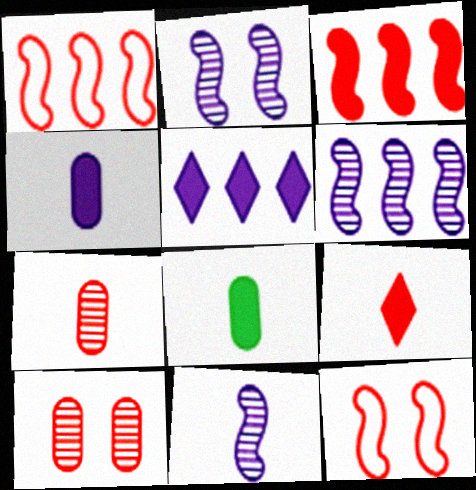[[1, 9, 10], 
[2, 6, 11]]